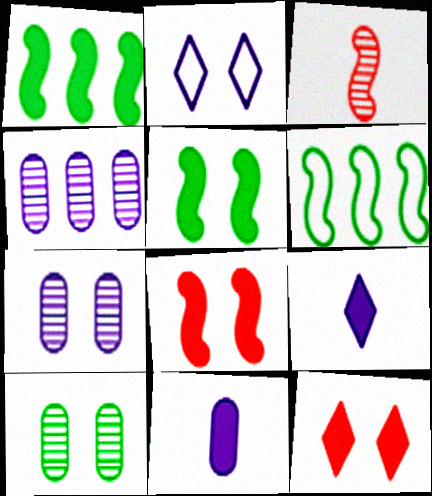[[1, 11, 12], 
[2, 8, 10]]